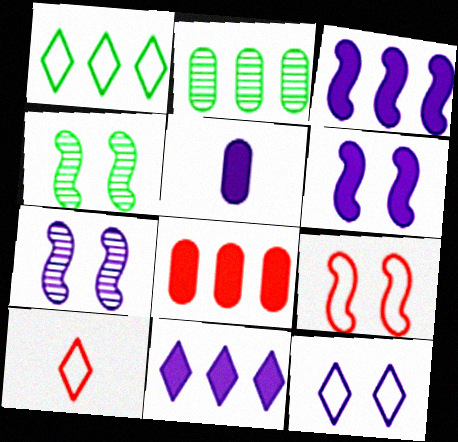[[1, 10, 12], 
[2, 6, 10], 
[4, 6, 9], 
[5, 6, 11]]